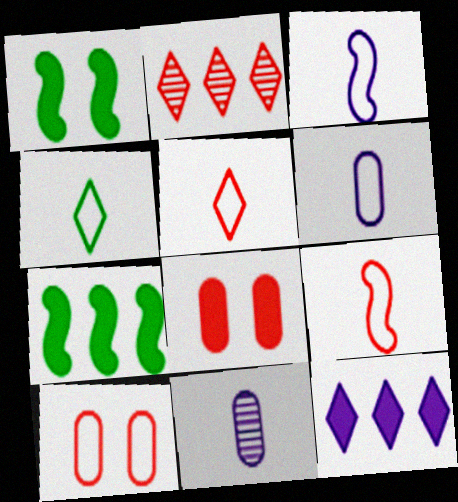[[1, 2, 6], 
[2, 8, 9], 
[4, 6, 9]]